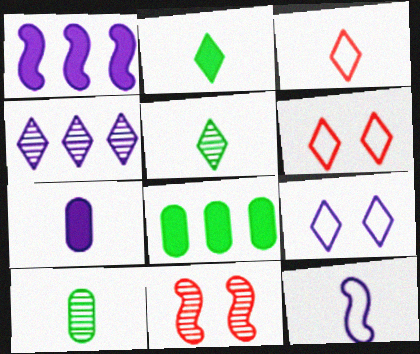[[1, 6, 10], 
[2, 4, 6], 
[4, 10, 11]]